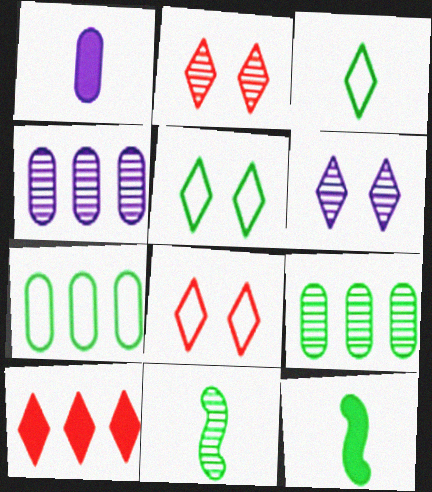[[2, 4, 11], 
[3, 6, 10], 
[4, 8, 12], 
[5, 9, 12]]